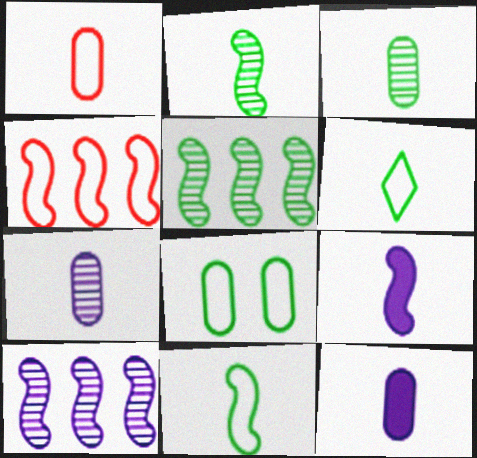[[1, 3, 12]]